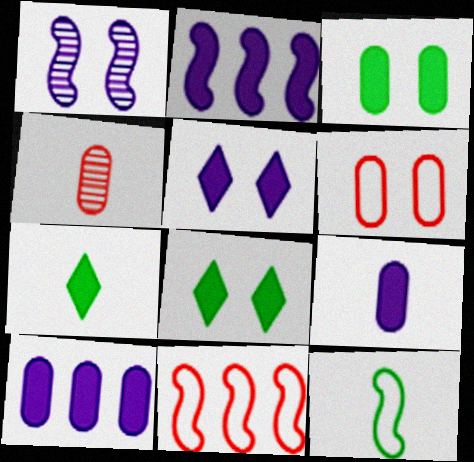[[1, 6, 8], 
[2, 5, 9]]